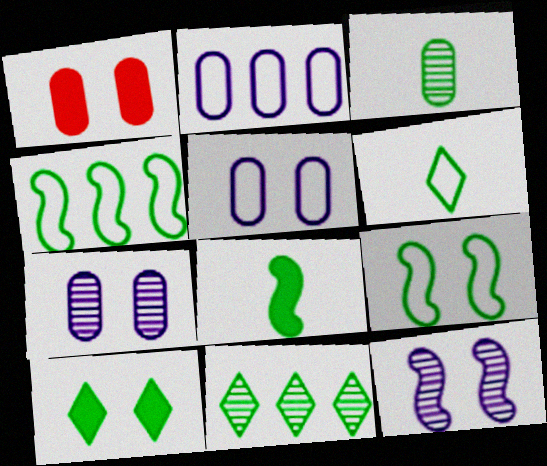[[1, 2, 3], 
[3, 4, 10], 
[3, 6, 8], 
[6, 10, 11]]